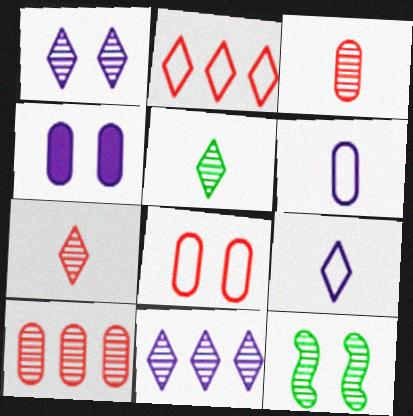[[3, 11, 12]]